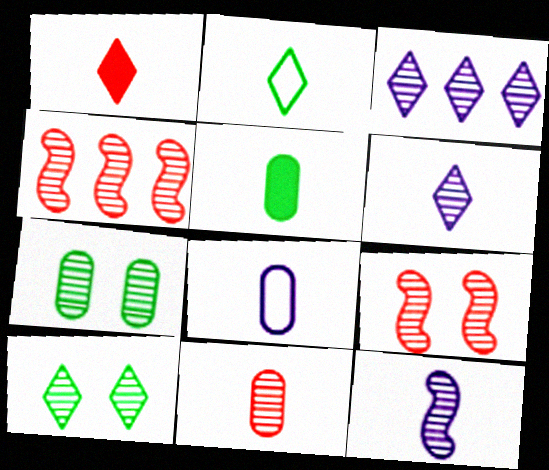[[1, 2, 6], 
[4, 6, 7], 
[5, 8, 11]]